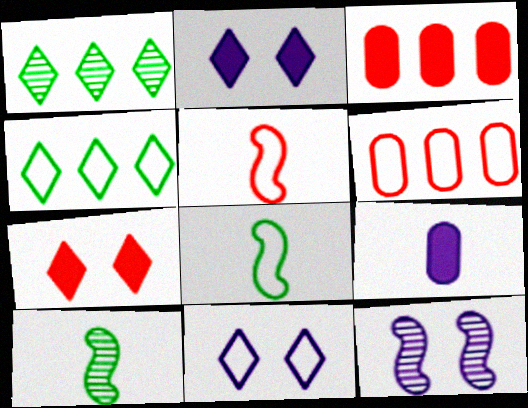[[2, 6, 10], 
[3, 10, 11], 
[6, 8, 11]]